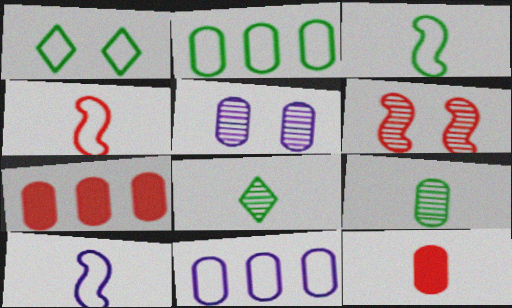[[1, 2, 3], 
[1, 4, 11], 
[2, 5, 12], 
[3, 4, 10], 
[8, 10, 12]]